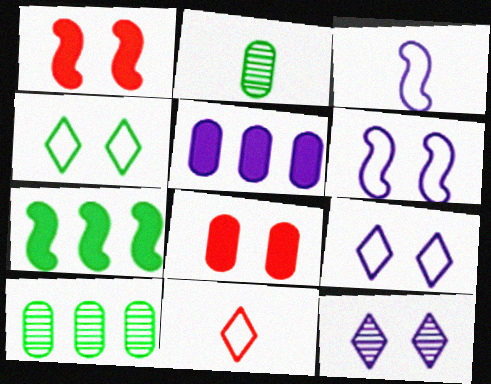[[2, 4, 7], 
[3, 5, 12]]